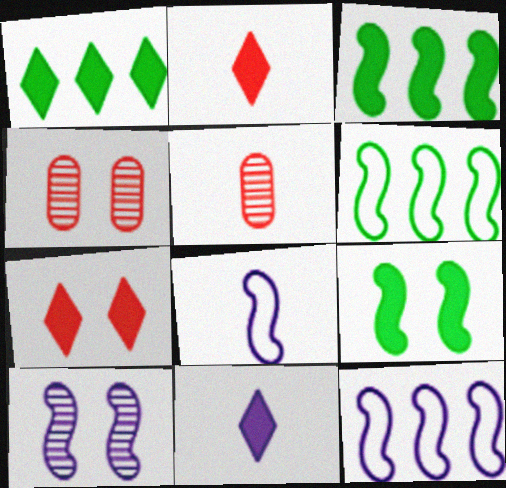[[1, 4, 8], 
[1, 7, 11], 
[4, 6, 11]]